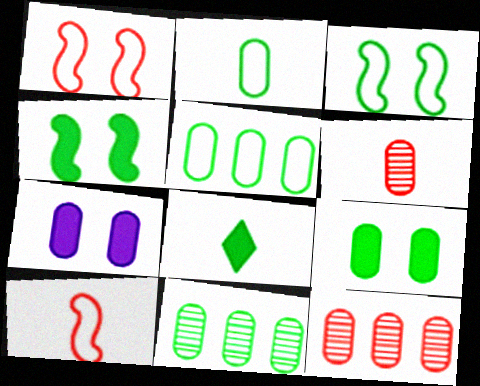[[2, 7, 12], 
[2, 9, 11], 
[3, 8, 11], 
[5, 6, 7]]